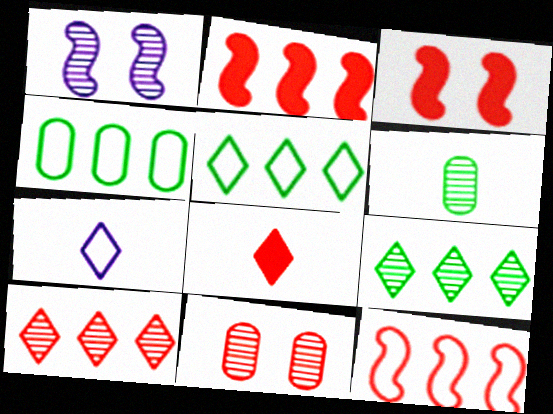[[1, 4, 8], 
[1, 6, 10], 
[8, 11, 12]]